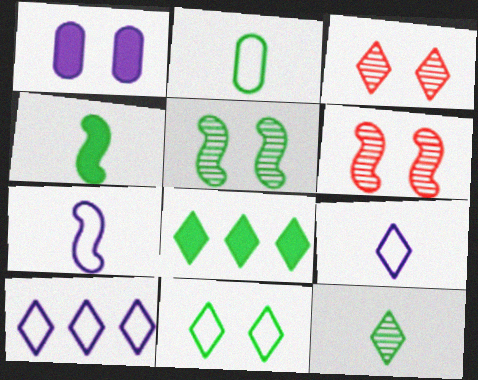[[1, 6, 11], 
[2, 4, 12], 
[2, 5, 8], 
[3, 8, 9], 
[8, 11, 12]]